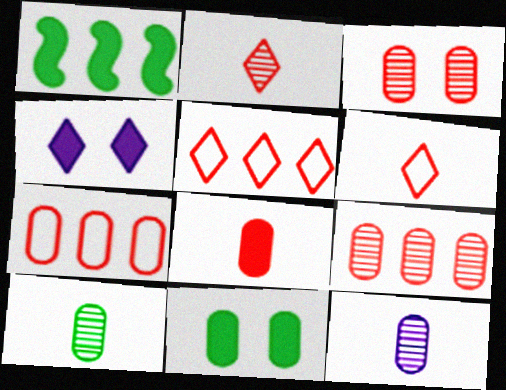[[1, 4, 8], 
[3, 7, 8], 
[7, 11, 12]]